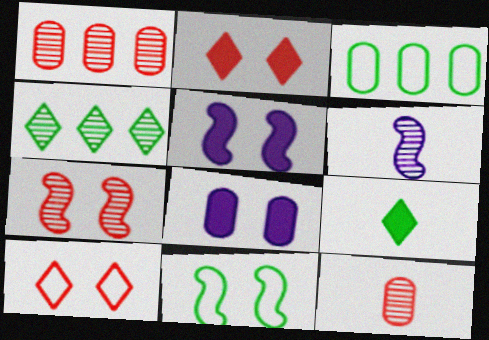[[2, 3, 6], 
[3, 8, 12], 
[5, 7, 11]]